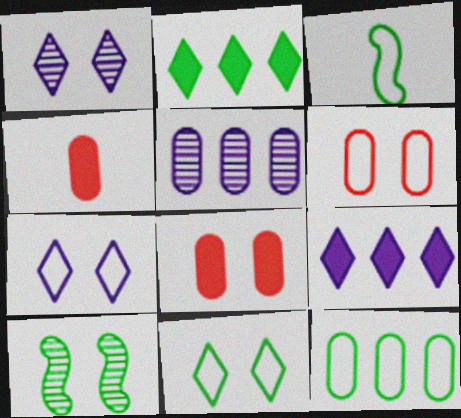[[3, 11, 12], 
[7, 8, 10]]